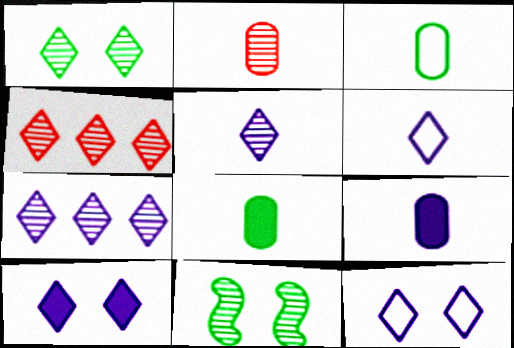[[1, 4, 5], 
[2, 3, 9], 
[2, 7, 11], 
[6, 7, 10]]